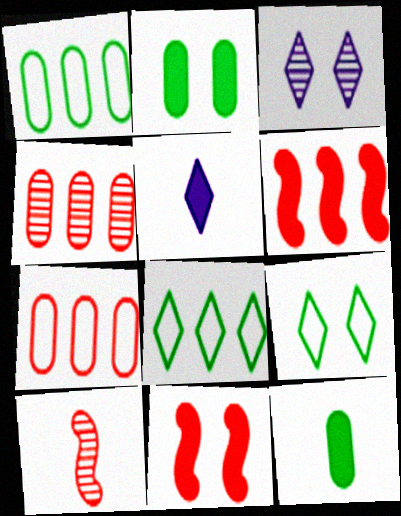[[2, 5, 6]]